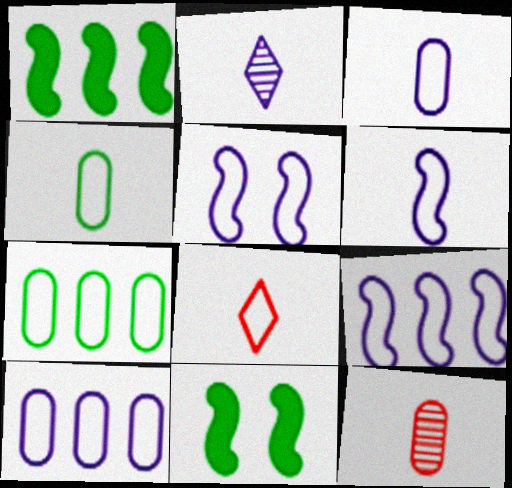[[4, 6, 8], 
[5, 6, 9], 
[5, 7, 8]]